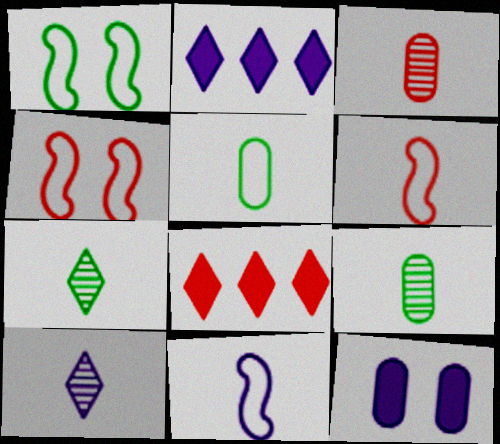[[1, 2, 3], 
[2, 4, 9], 
[3, 4, 8]]